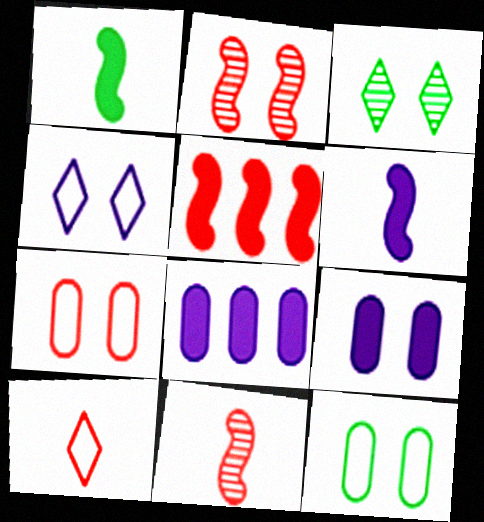[]